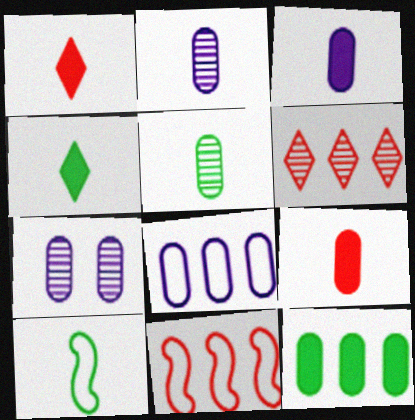[[1, 2, 10], 
[3, 7, 8], 
[4, 5, 10], 
[4, 7, 11]]